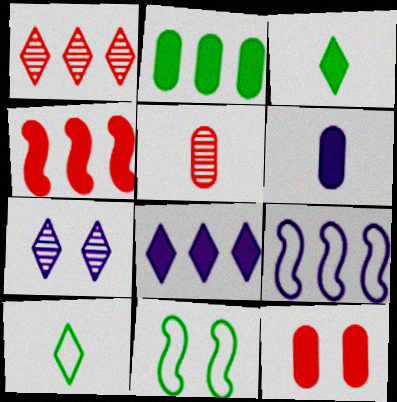[[1, 2, 9], 
[1, 6, 11], 
[2, 4, 8], 
[2, 6, 12], 
[5, 8, 11], 
[6, 7, 9], 
[7, 11, 12]]